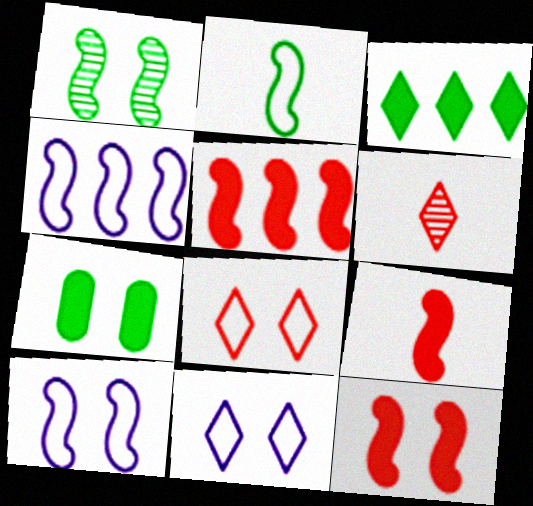[[1, 4, 9], 
[1, 10, 12], 
[3, 6, 11], 
[4, 6, 7], 
[5, 9, 12]]